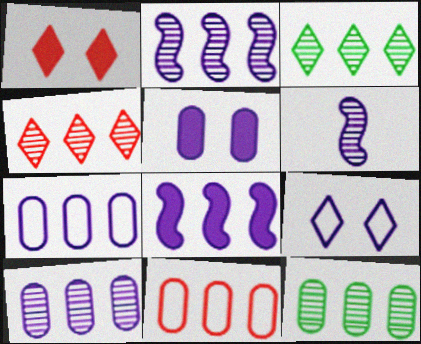[[2, 4, 12], 
[3, 8, 11]]